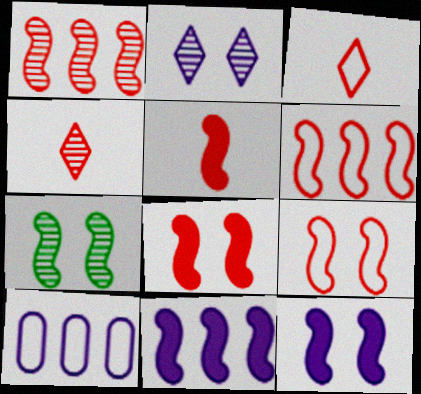[[1, 5, 9], 
[7, 9, 12]]